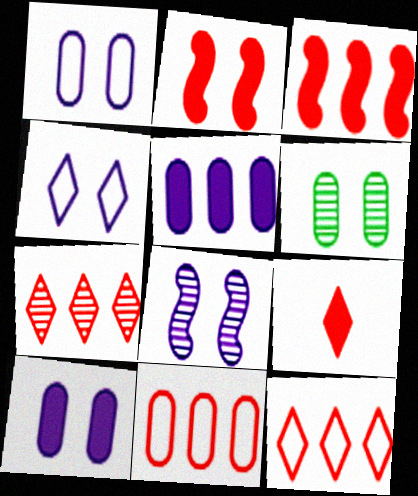[[2, 4, 6], 
[3, 7, 11], 
[4, 8, 10]]